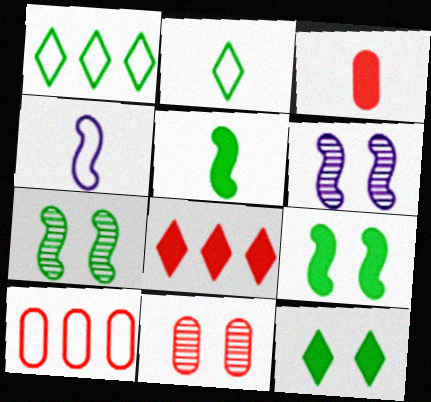[[1, 3, 6], 
[3, 10, 11]]